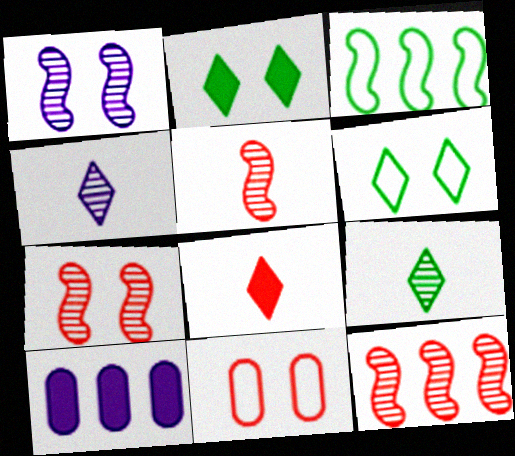[[1, 2, 11], 
[5, 6, 10], 
[5, 7, 12], 
[8, 11, 12]]